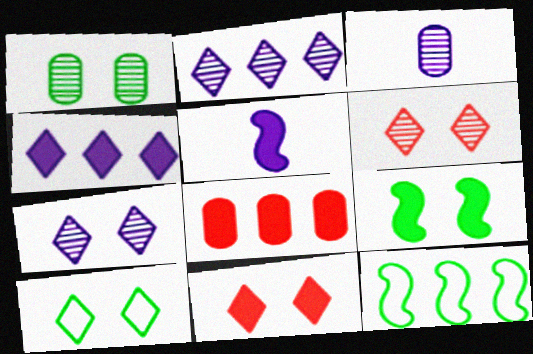[[1, 9, 10], 
[2, 8, 12], 
[3, 11, 12], 
[7, 10, 11]]